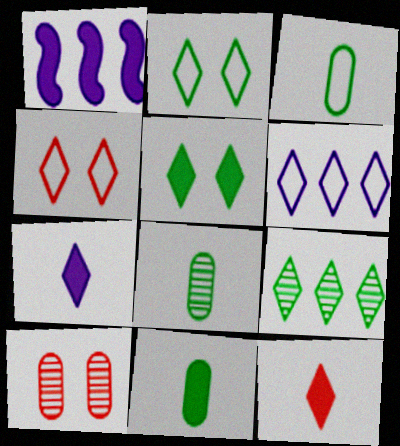[[1, 4, 8], 
[3, 8, 11], 
[4, 7, 9]]